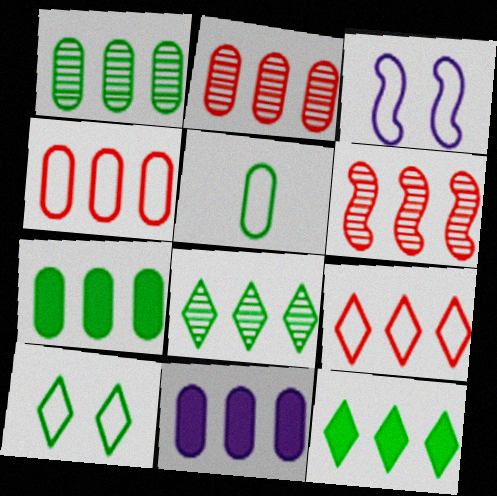[[1, 4, 11], 
[3, 5, 9]]